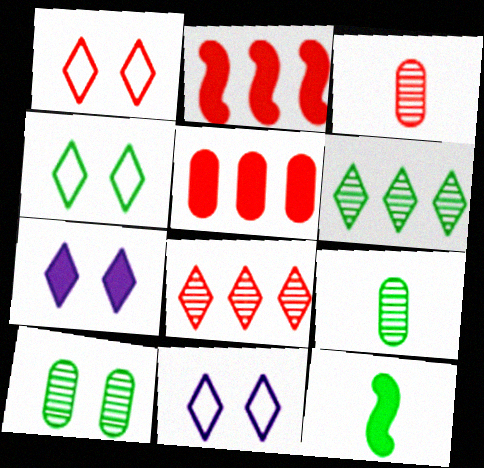[[1, 2, 3], 
[1, 4, 11], 
[2, 9, 11], 
[5, 7, 12]]